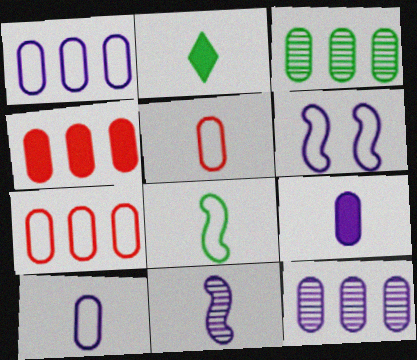[[1, 3, 4], 
[2, 5, 11]]